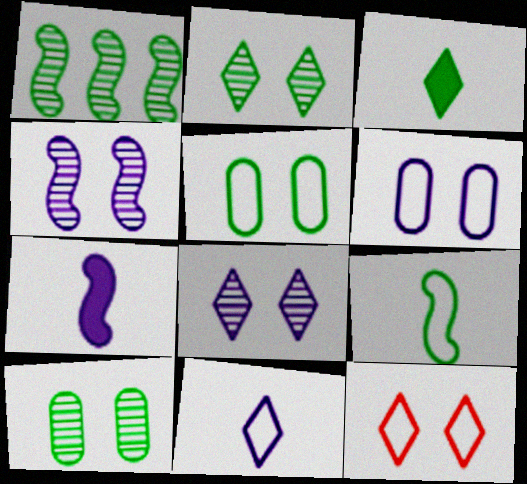[[1, 3, 5]]